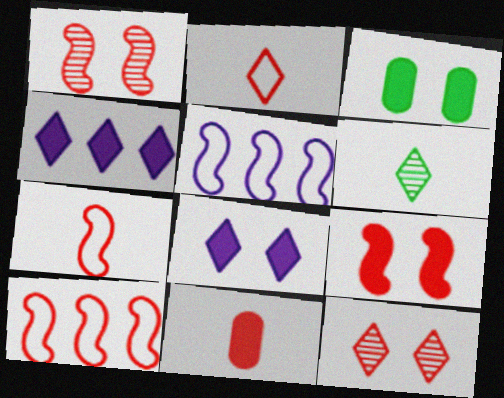[[3, 8, 9], 
[10, 11, 12]]